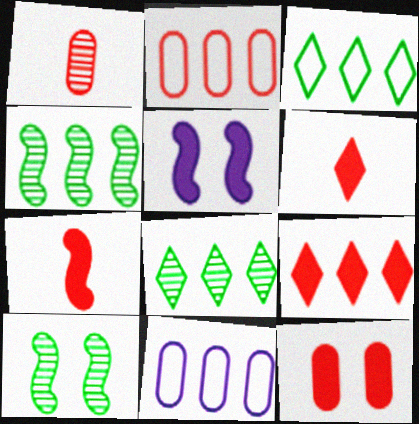[[1, 2, 12], 
[1, 3, 5], 
[4, 9, 11], 
[6, 10, 11], 
[7, 9, 12]]